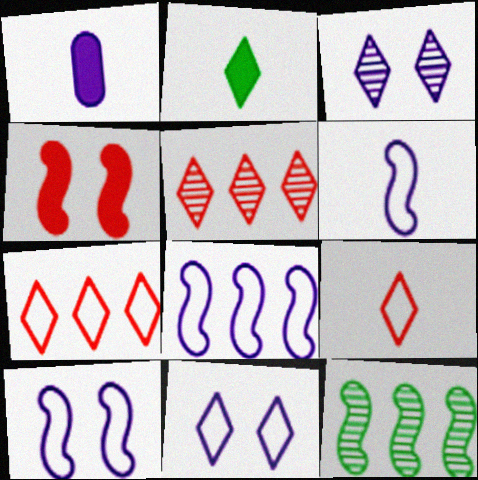[[1, 3, 8], 
[2, 3, 7], 
[2, 5, 11], 
[4, 6, 12], 
[6, 8, 10]]